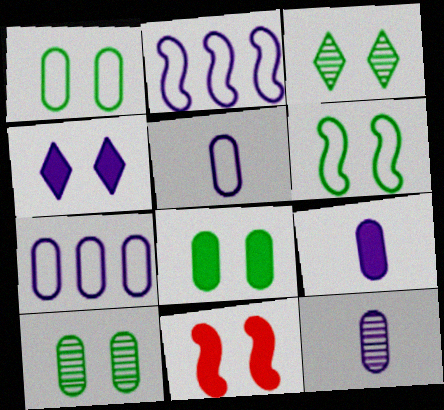[[1, 8, 10], 
[2, 4, 12], 
[3, 6, 8], 
[4, 8, 11], 
[5, 9, 12]]